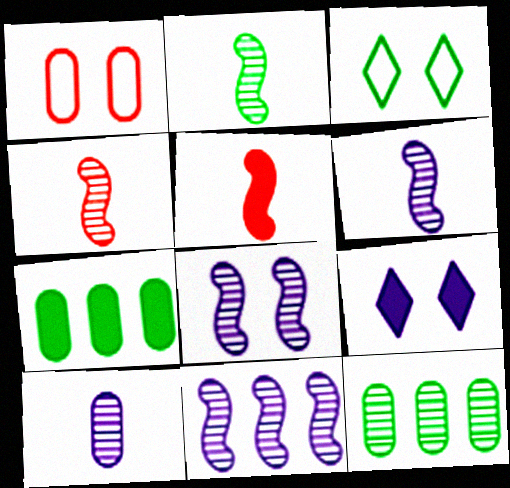[[1, 7, 10], 
[2, 3, 7], 
[2, 4, 6], 
[5, 7, 9], 
[6, 8, 11]]